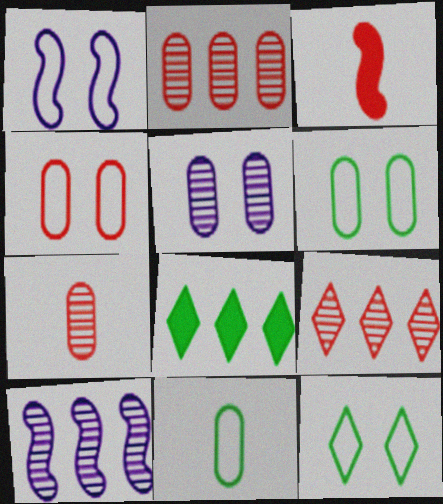[[1, 4, 12], 
[1, 7, 8], 
[3, 4, 9]]